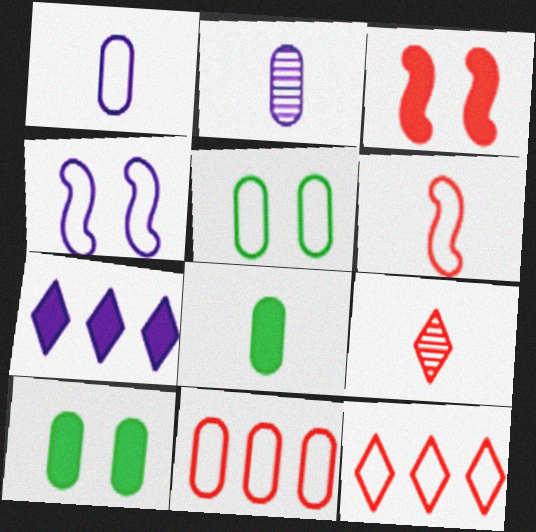[[1, 5, 11], 
[2, 4, 7], 
[2, 10, 11], 
[3, 7, 8], 
[3, 9, 11]]